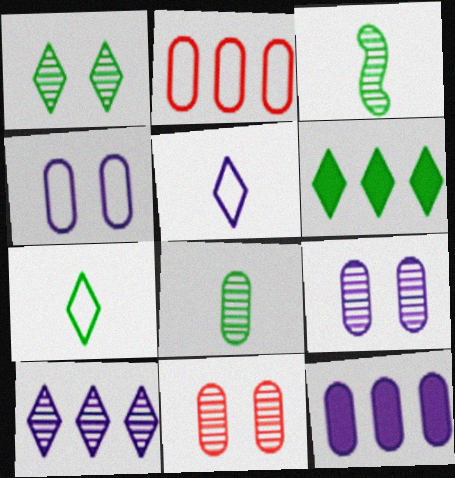[[1, 6, 7], 
[3, 10, 11]]